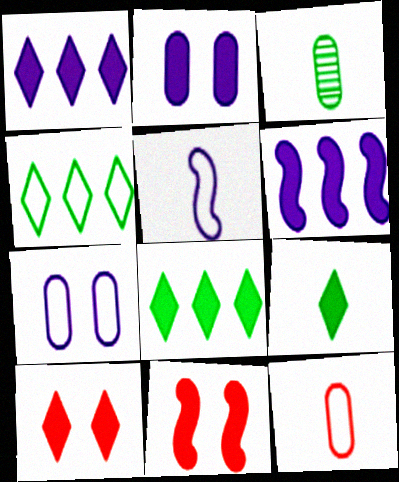[[1, 9, 10]]